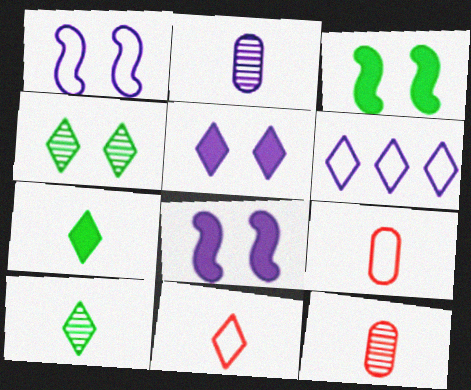[[2, 6, 8], 
[3, 6, 12]]